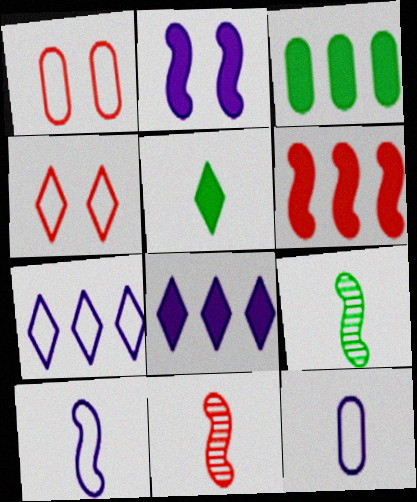[[1, 8, 9], 
[3, 6, 8], 
[5, 11, 12]]